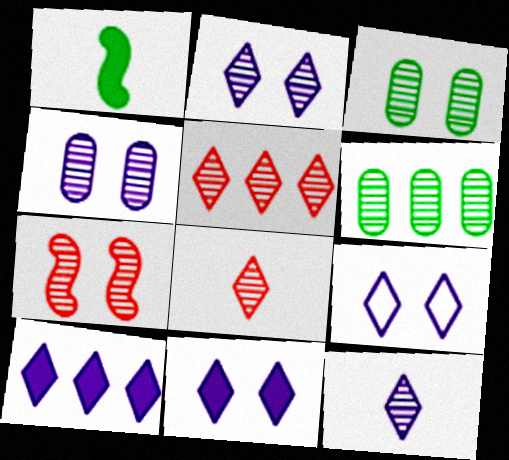[[2, 3, 7], 
[2, 9, 11], 
[6, 7, 12], 
[9, 10, 12]]